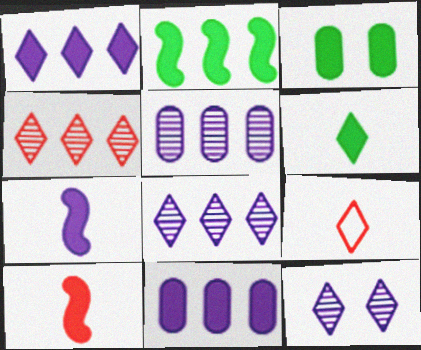[[1, 3, 10], 
[2, 3, 6]]